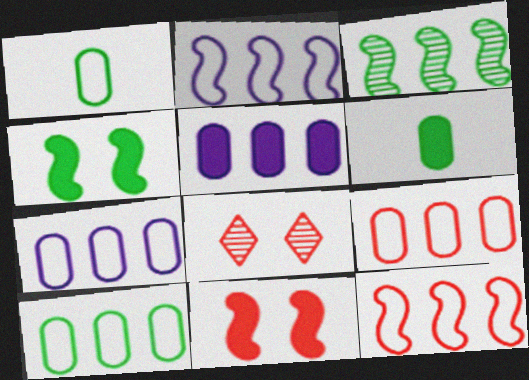[[2, 6, 8], 
[7, 9, 10]]